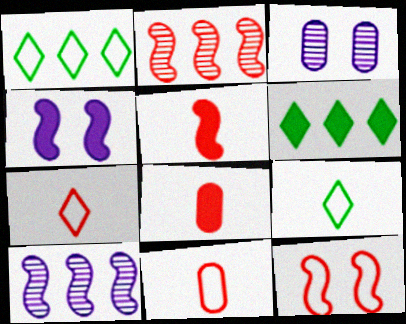[[1, 3, 5], 
[2, 5, 12], 
[4, 6, 8]]